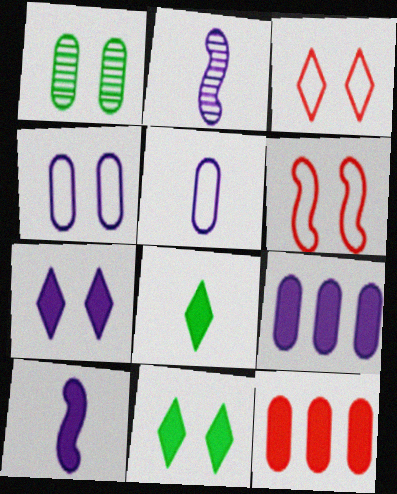[[1, 5, 12], 
[1, 6, 7], 
[7, 9, 10], 
[10, 11, 12]]